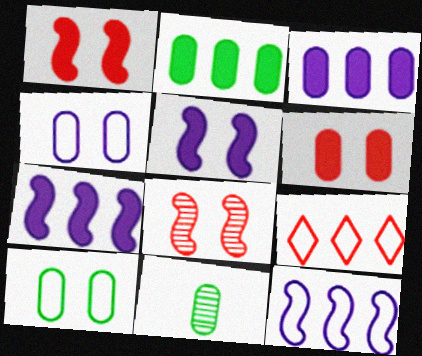[[2, 10, 11], 
[5, 9, 11]]